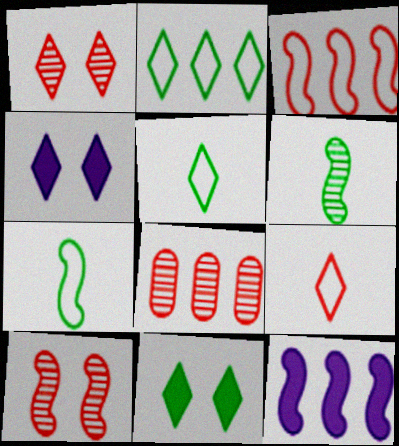[[2, 8, 12], 
[4, 7, 8], 
[7, 10, 12]]